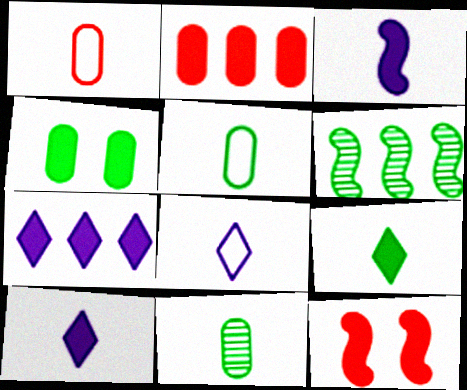[]